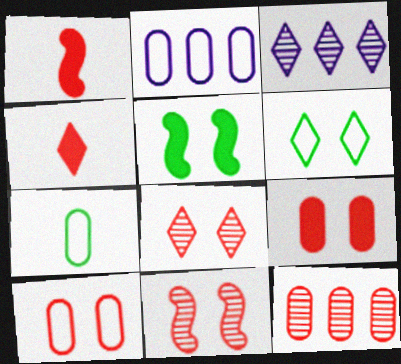[[2, 7, 10], 
[3, 4, 6]]